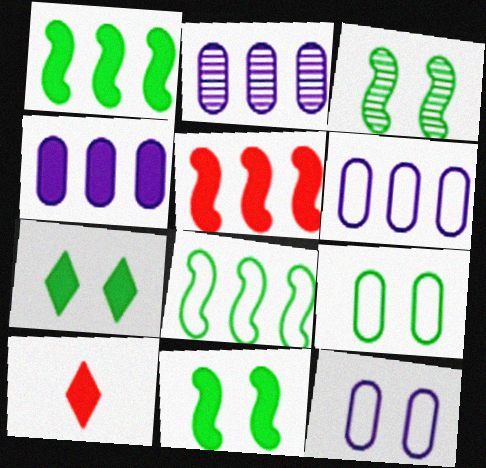[[2, 4, 6], 
[3, 6, 10], 
[3, 7, 9], 
[4, 10, 11]]